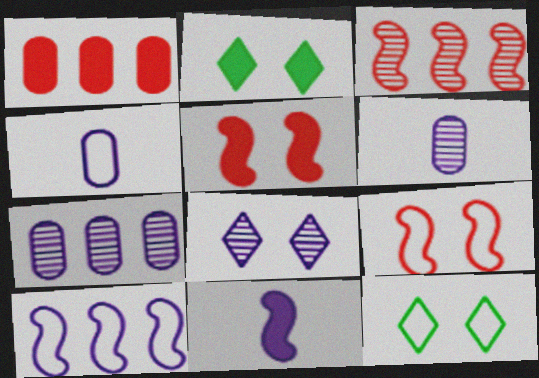[[1, 2, 11], 
[2, 3, 4]]